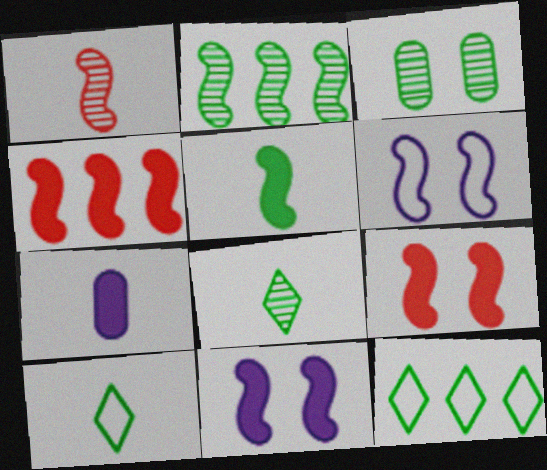[[1, 7, 10], 
[2, 3, 8], 
[3, 5, 12], 
[4, 5, 11]]